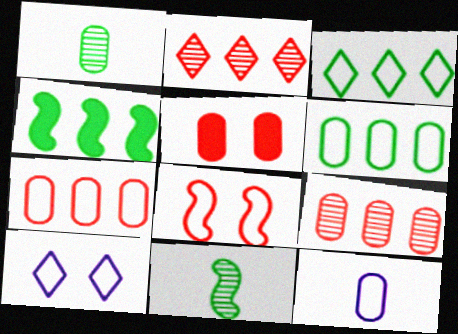[[3, 8, 12]]